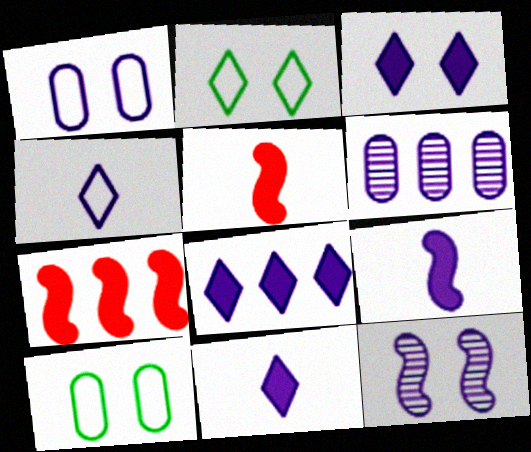[[1, 3, 12], 
[2, 5, 6], 
[3, 8, 11]]